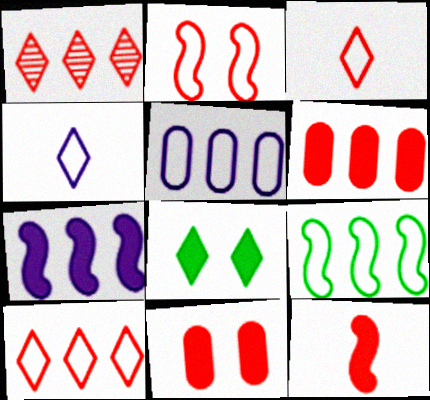[[1, 4, 8], 
[5, 9, 10]]